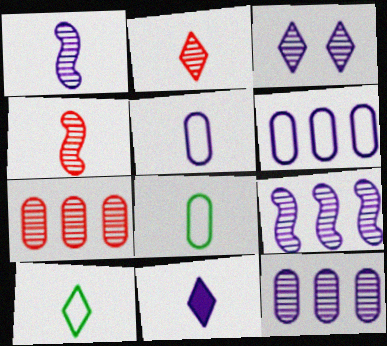[[1, 3, 12], 
[1, 5, 11], 
[2, 10, 11], 
[4, 8, 11]]